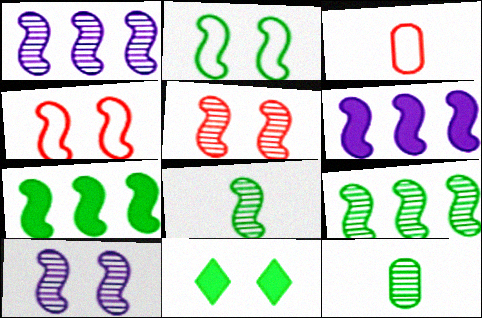[[1, 3, 11], 
[1, 5, 8], 
[2, 7, 8], 
[4, 6, 8]]